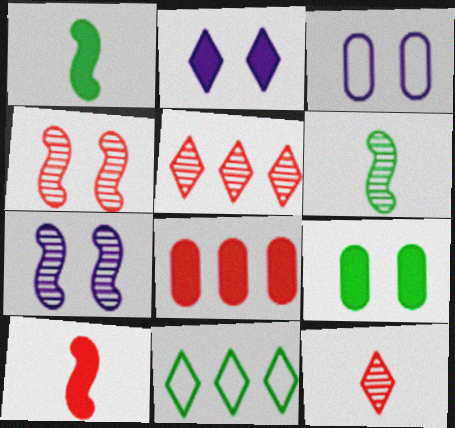[[1, 2, 8], 
[1, 3, 5], 
[2, 3, 7], 
[2, 11, 12], 
[6, 9, 11]]